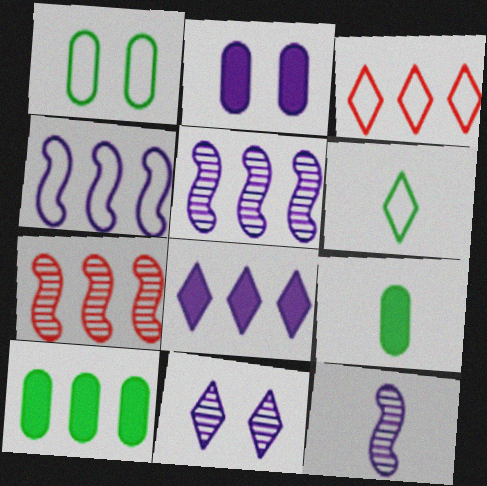[[2, 6, 7], 
[3, 5, 10]]